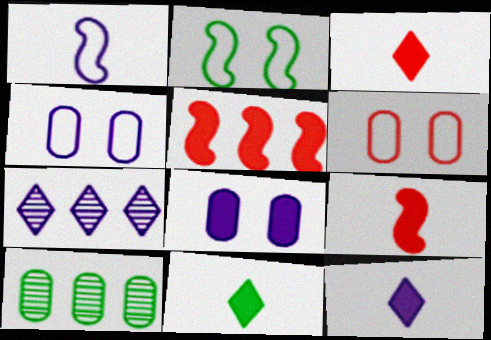[[1, 7, 8], 
[2, 10, 11], 
[3, 11, 12], 
[5, 8, 11]]